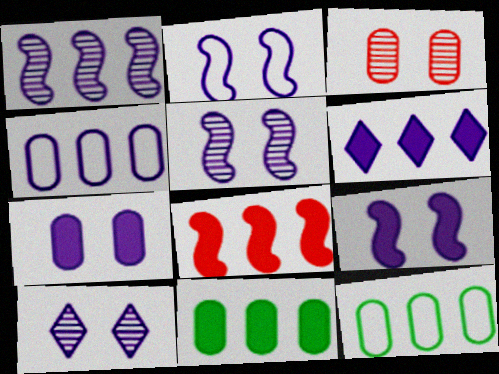[[1, 4, 6], 
[2, 5, 9], 
[2, 7, 10], 
[6, 8, 11]]